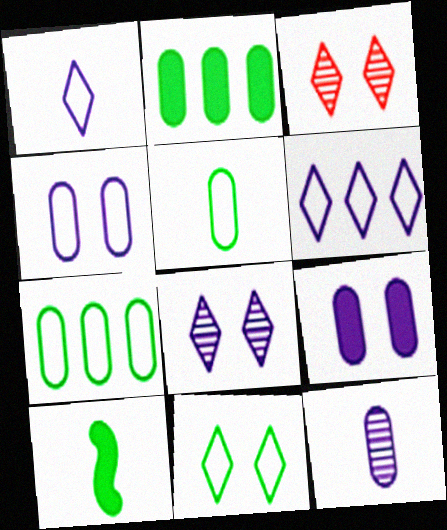[]